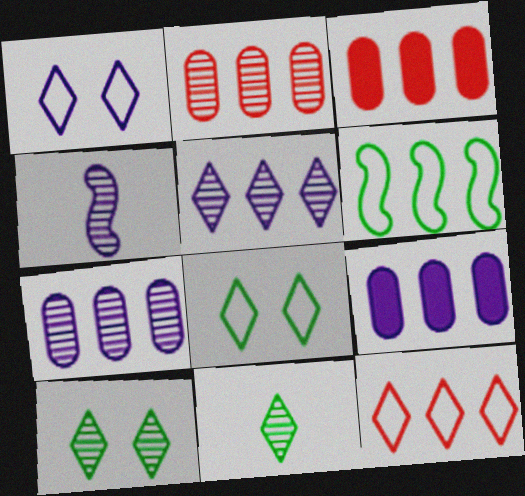[[1, 4, 9], 
[2, 4, 10], 
[3, 4, 8], 
[3, 5, 6]]